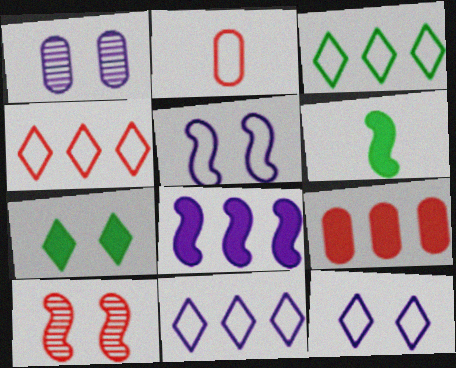[[1, 4, 6], 
[2, 3, 5], 
[3, 4, 11]]